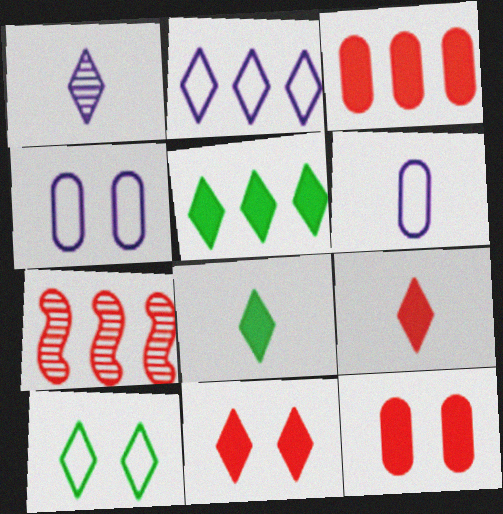[[4, 7, 8]]